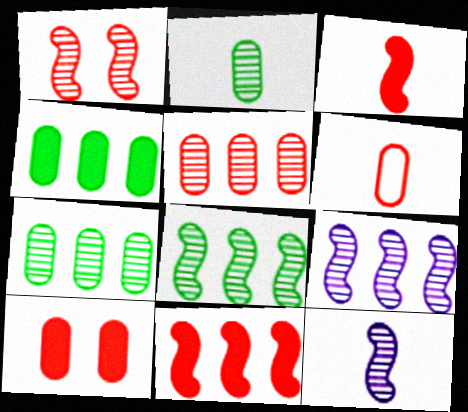[[1, 8, 12], 
[5, 6, 10]]